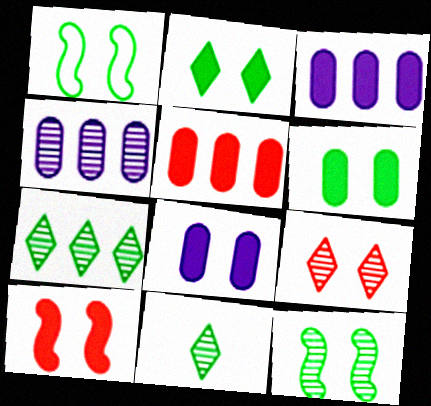[[1, 8, 9], 
[2, 8, 10]]